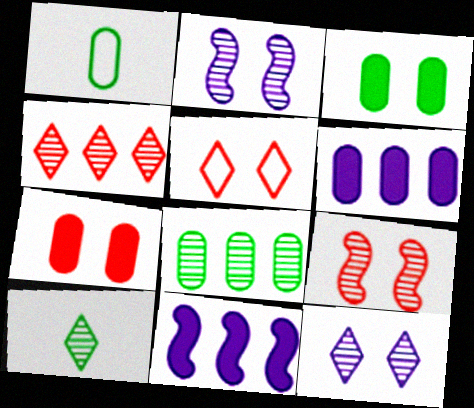[[1, 3, 8], 
[2, 3, 5], 
[4, 10, 12], 
[5, 7, 9]]